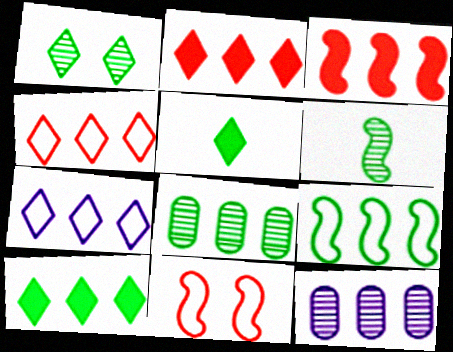[[1, 6, 8], 
[2, 9, 12], 
[3, 7, 8], 
[5, 11, 12], 
[8, 9, 10]]